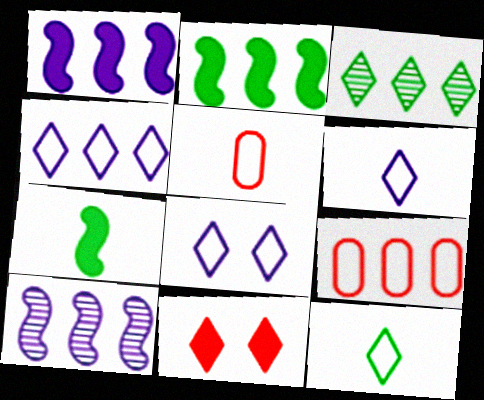[[1, 3, 9], 
[3, 6, 11], 
[4, 6, 8]]